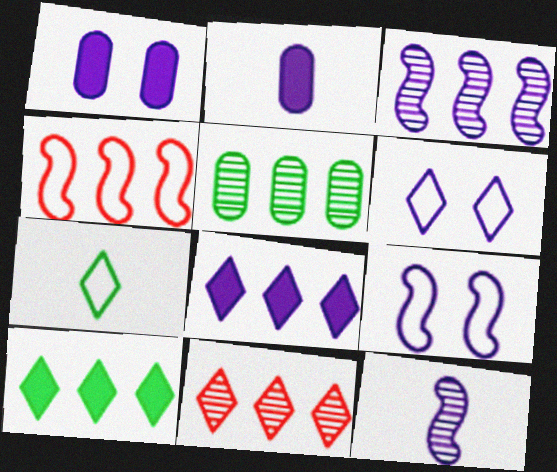[[2, 3, 6], 
[3, 5, 11], 
[4, 5, 8]]